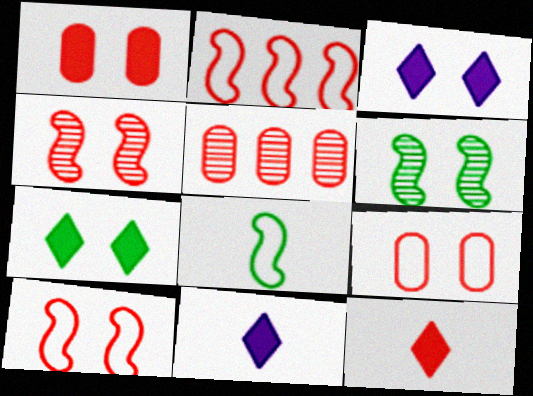[[3, 5, 8], 
[3, 6, 9], 
[5, 10, 12]]